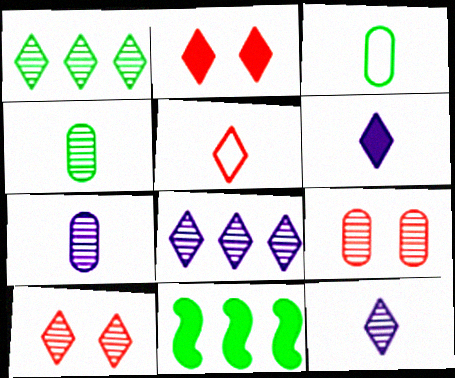[[1, 10, 12]]